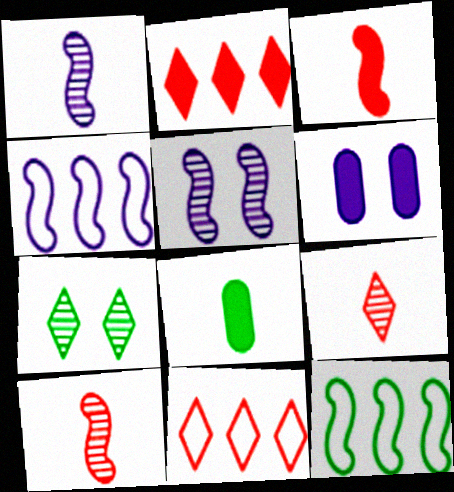[[3, 5, 12], 
[5, 8, 11], 
[6, 9, 12], 
[7, 8, 12]]